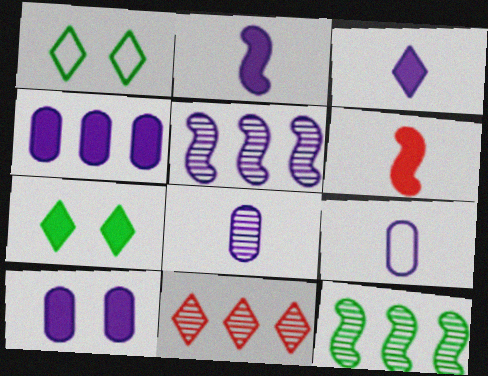[[1, 3, 11], 
[4, 6, 7]]